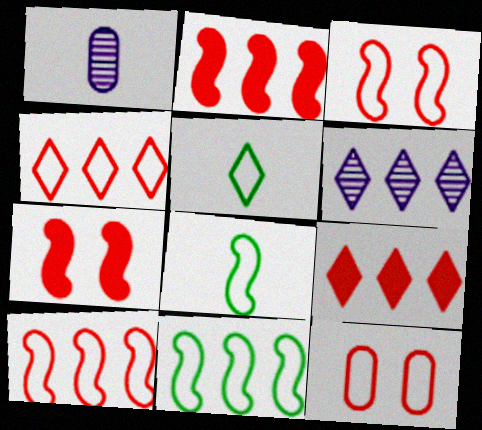[]